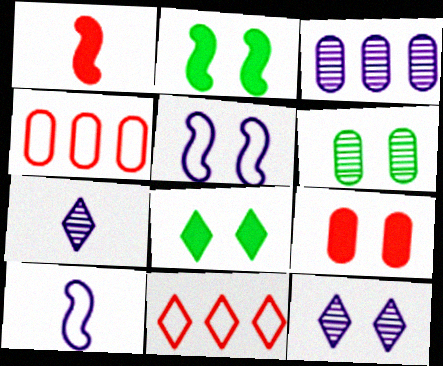[[2, 4, 7], 
[7, 8, 11]]